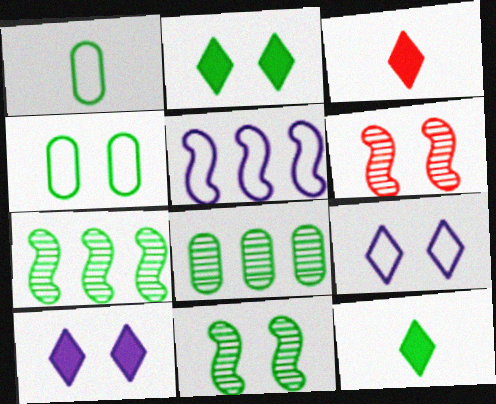[[1, 2, 7], 
[2, 4, 11], 
[4, 6, 10], 
[4, 7, 12]]